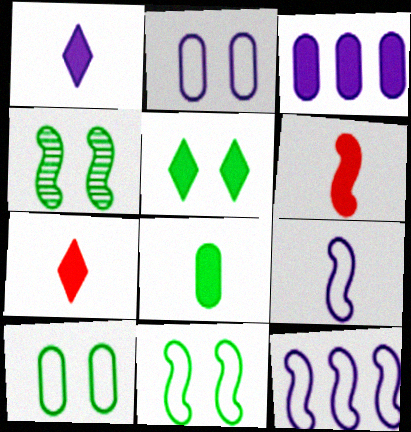[[1, 6, 8], 
[3, 5, 6], 
[4, 5, 10], 
[4, 6, 12]]